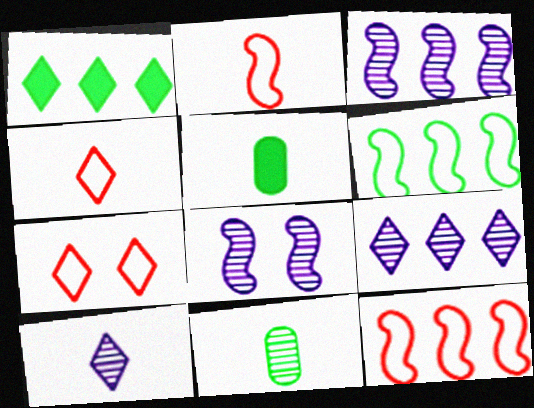[[1, 7, 10], 
[2, 5, 10], 
[3, 5, 7]]